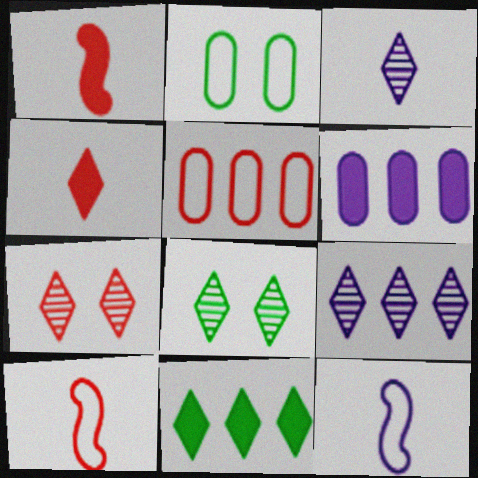[[1, 2, 9], 
[1, 5, 7], 
[6, 8, 10]]